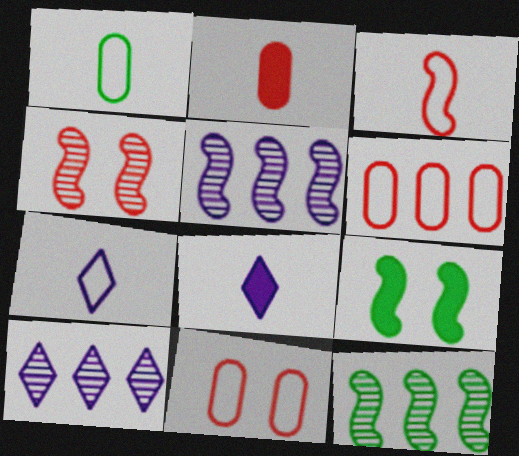[[1, 3, 7], 
[3, 5, 9], 
[8, 11, 12]]